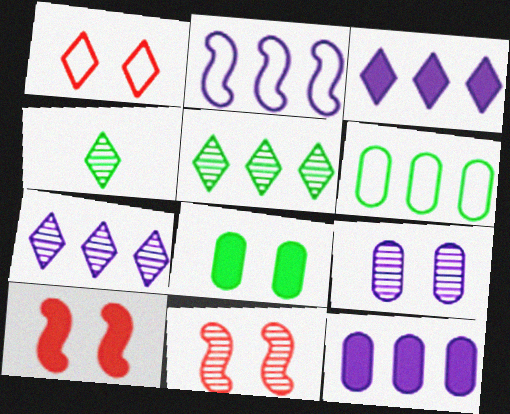[[1, 3, 4], 
[2, 7, 12]]